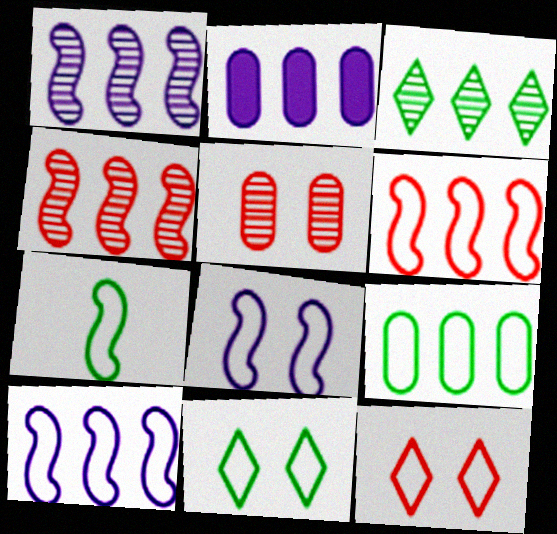[[2, 3, 6], 
[6, 7, 8], 
[7, 9, 11]]